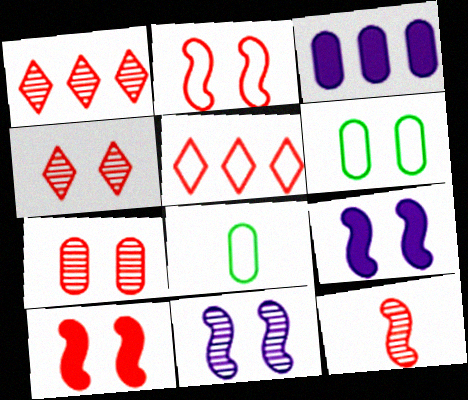[[1, 7, 12], 
[1, 8, 9], 
[3, 7, 8], 
[4, 6, 9]]